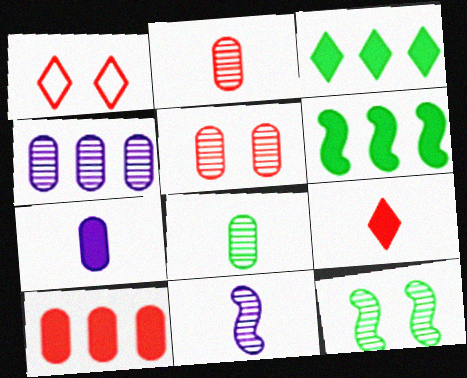[[4, 5, 8]]